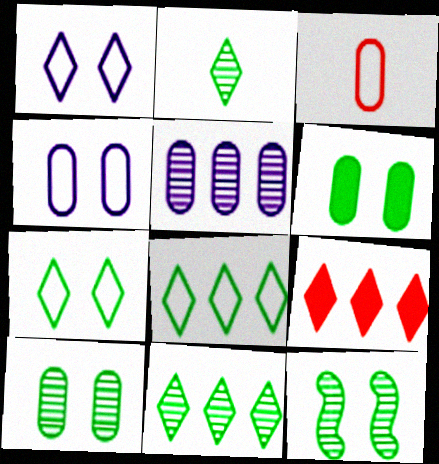[[1, 2, 9], 
[3, 5, 6], 
[6, 7, 12]]